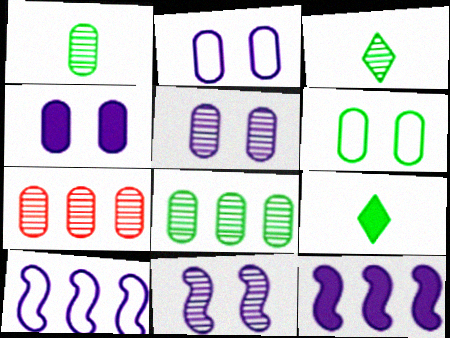[[1, 5, 7], 
[2, 4, 5], 
[3, 7, 11]]